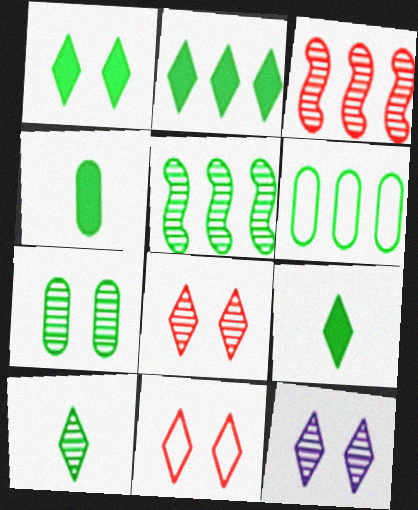[[1, 2, 9], 
[1, 11, 12], 
[2, 5, 6], 
[4, 6, 7], 
[5, 7, 10]]